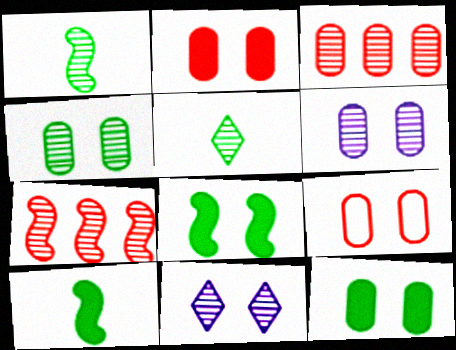[[1, 3, 11], 
[5, 6, 7], 
[6, 9, 12], 
[8, 9, 11]]